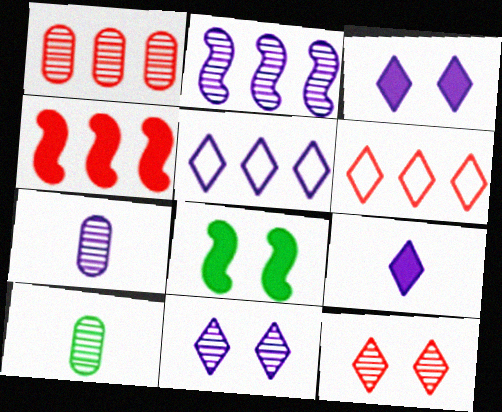[[1, 4, 6], 
[2, 7, 11], 
[2, 10, 12], 
[5, 9, 11], 
[6, 7, 8]]